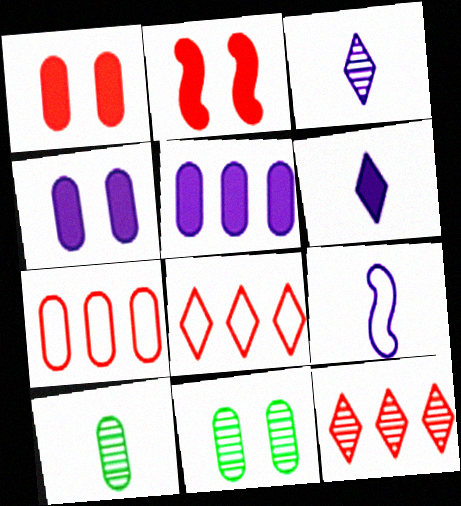[[4, 7, 10]]